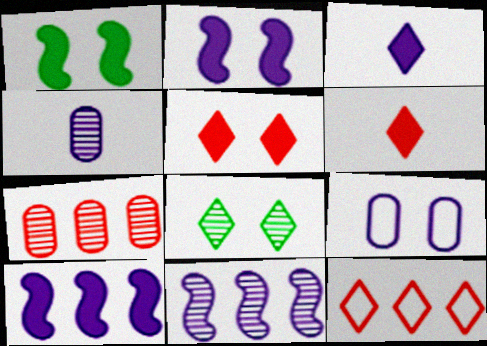[[1, 4, 12], 
[3, 8, 12], 
[3, 9, 11]]